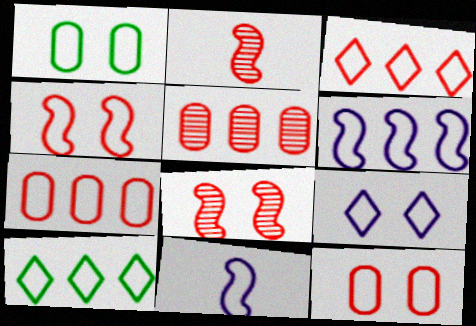[[1, 3, 11], 
[1, 4, 9], 
[6, 7, 10], 
[10, 11, 12]]